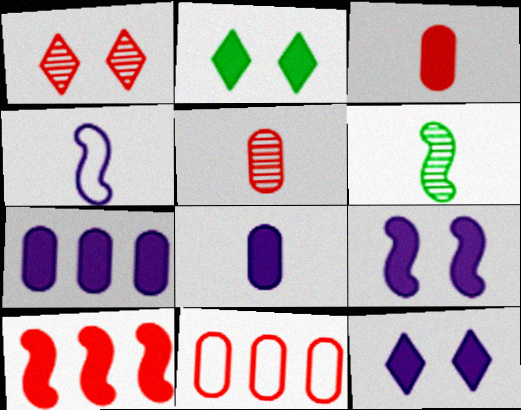[[2, 8, 10], 
[6, 11, 12]]